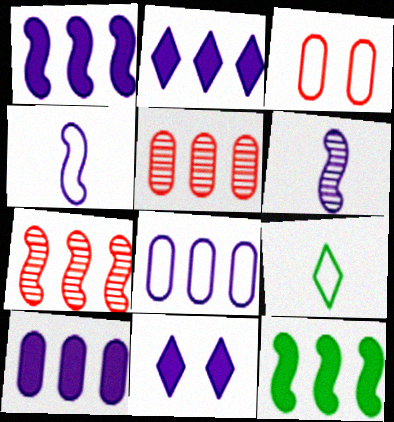[[1, 2, 10], 
[6, 8, 11]]